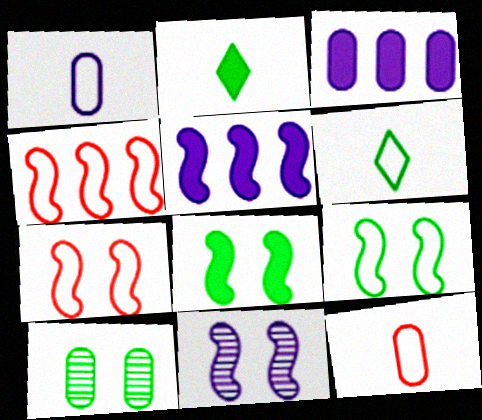[[3, 10, 12], 
[7, 8, 11]]